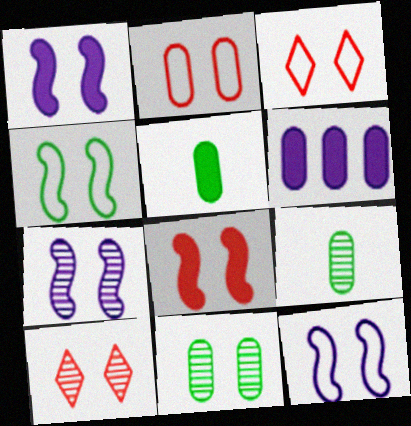[[1, 3, 11], 
[1, 7, 12], 
[2, 6, 9], 
[2, 8, 10], 
[4, 7, 8], 
[7, 10, 11]]